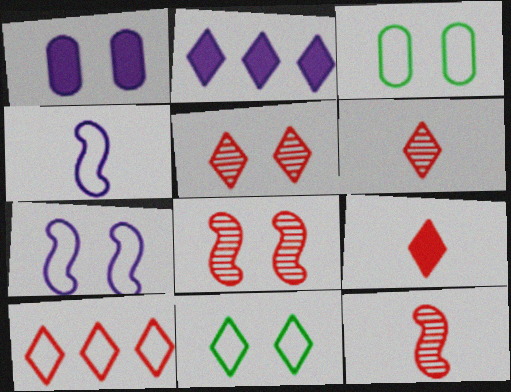[[1, 8, 11], 
[2, 3, 12], 
[2, 6, 11], 
[3, 4, 10], 
[5, 9, 10]]